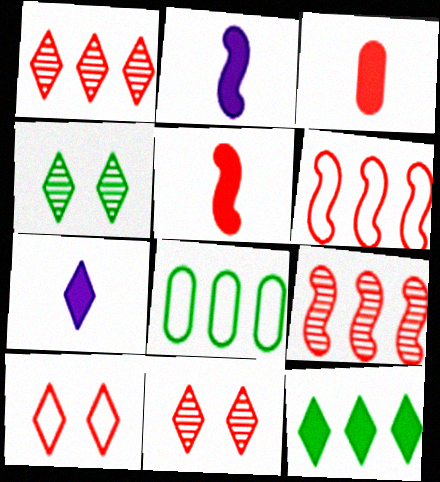[[2, 8, 11], 
[3, 6, 11], 
[3, 9, 10]]